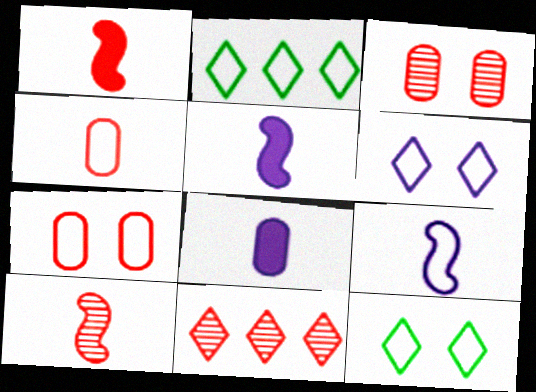[[1, 7, 11], 
[2, 3, 5], 
[2, 7, 9], 
[3, 10, 11]]